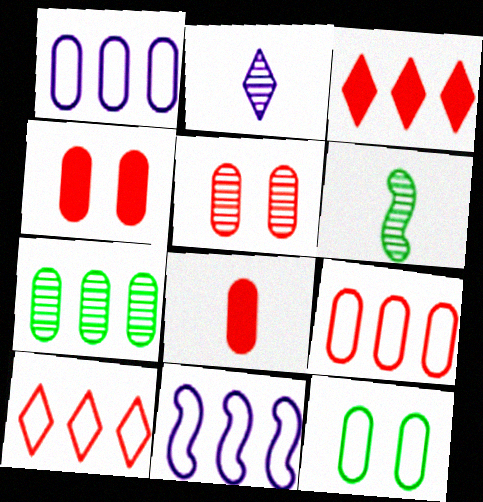[[3, 7, 11], 
[5, 8, 9]]